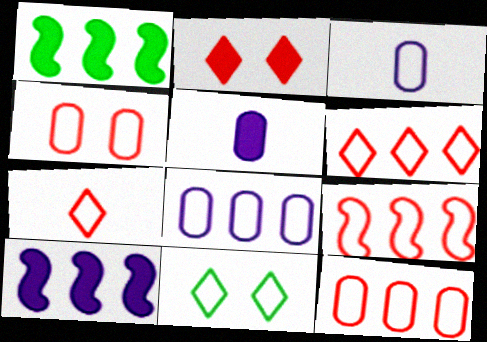[[1, 2, 5], 
[3, 9, 11], 
[4, 7, 9], 
[6, 9, 12]]